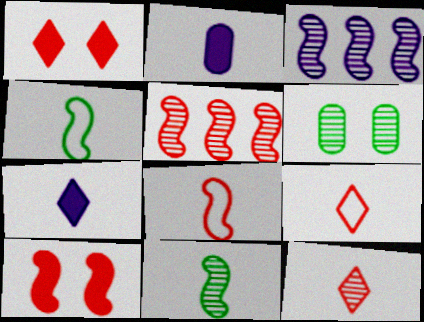[[2, 4, 12], 
[2, 9, 11], 
[3, 4, 10], 
[3, 6, 12], 
[5, 8, 10]]